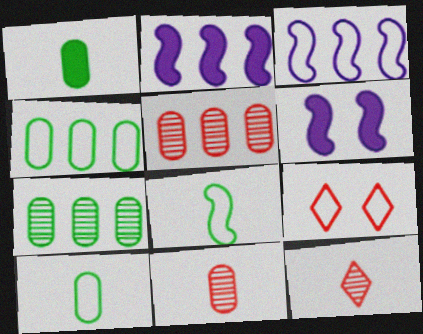[[3, 9, 10], 
[4, 6, 12]]